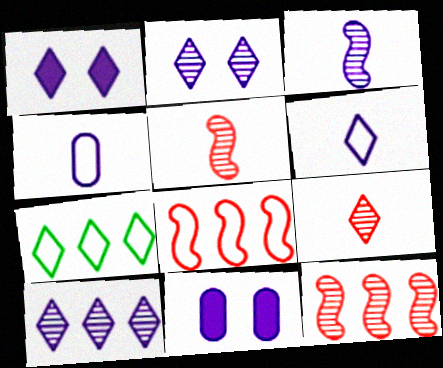[[1, 6, 10], 
[1, 7, 9], 
[5, 7, 11]]